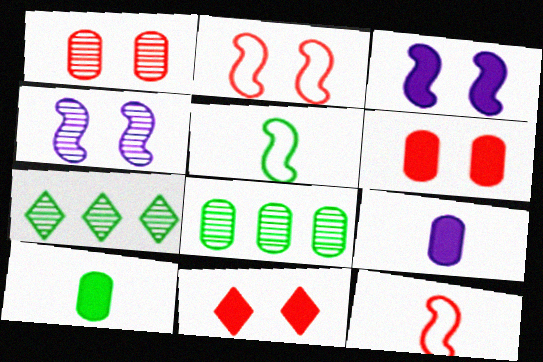[[1, 2, 11], 
[2, 7, 9]]